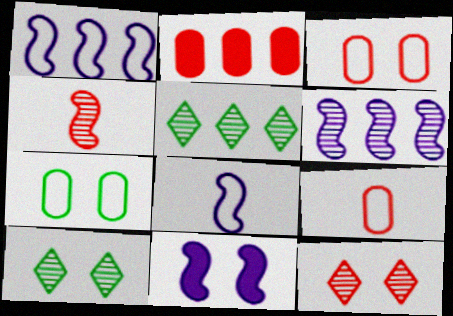[[1, 2, 5], 
[2, 8, 10], 
[3, 10, 11], 
[5, 9, 11], 
[6, 8, 11], 
[7, 11, 12]]